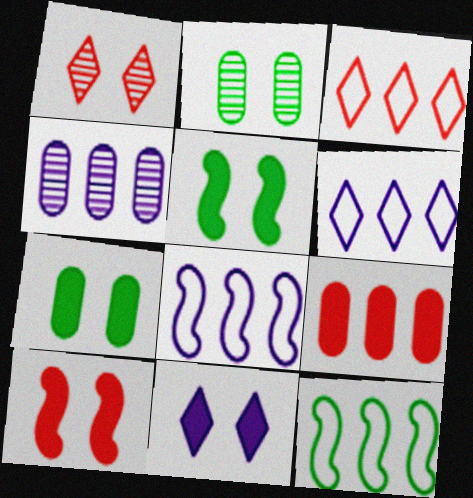[[7, 10, 11]]